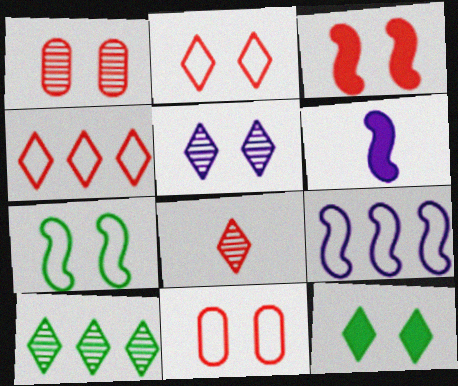[[1, 2, 3], 
[2, 5, 12], 
[5, 8, 10], 
[6, 10, 11]]